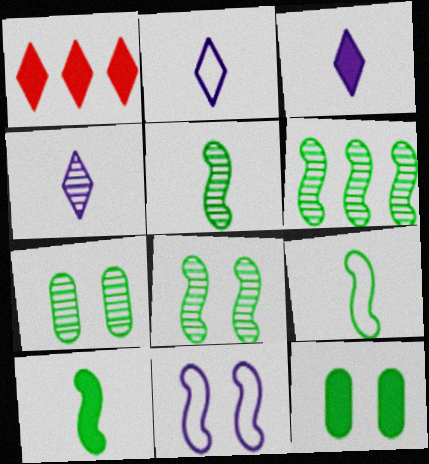[[2, 3, 4], 
[5, 6, 8], 
[5, 9, 10]]